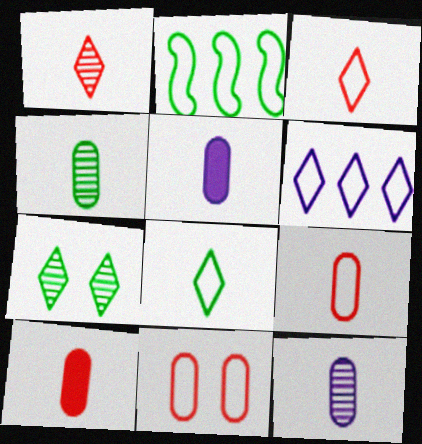[[4, 5, 9]]